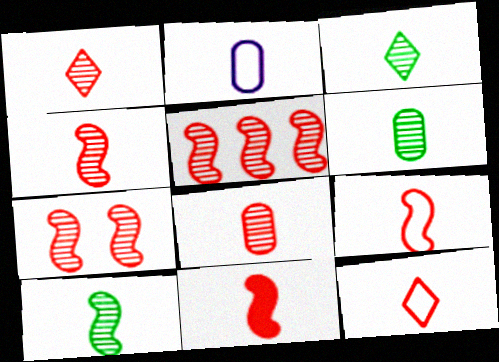[[1, 4, 8], 
[2, 3, 11], 
[3, 6, 10], 
[4, 5, 7], 
[4, 9, 11], 
[8, 11, 12]]